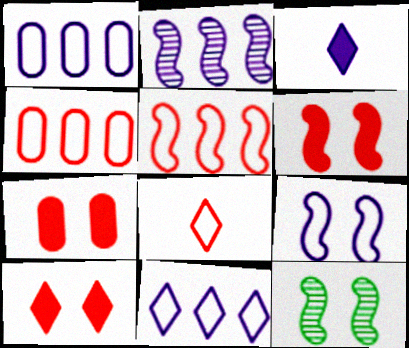[[3, 4, 12], 
[6, 7, 10], 
[6, 9, 12]]